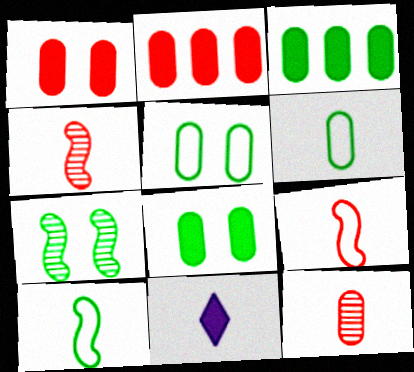[[4, 6, 11], 
[10, 11, 12]]